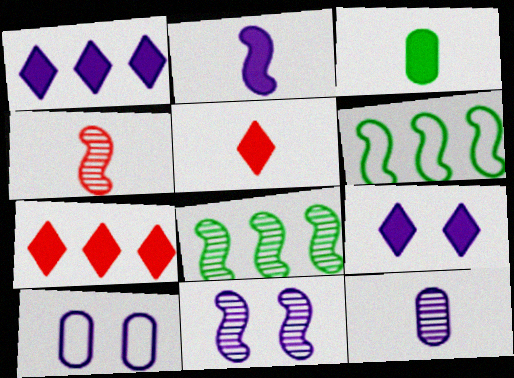[[2, 3, 5], 
[4, 8, 11], 
[5, 8, 10], 
[9, 10, 11]]